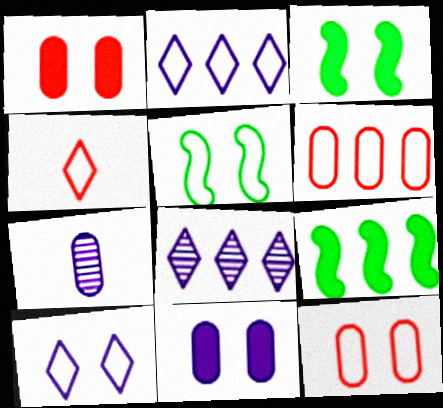[[5, 10, 12], 
[6, 8, 9]]